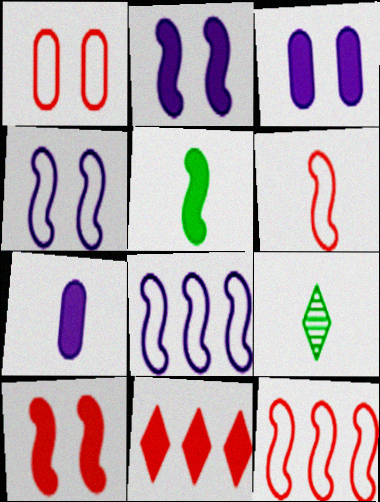[[3, 5, 11], 
[3, 9, 12], 
[6, 7, 9]]